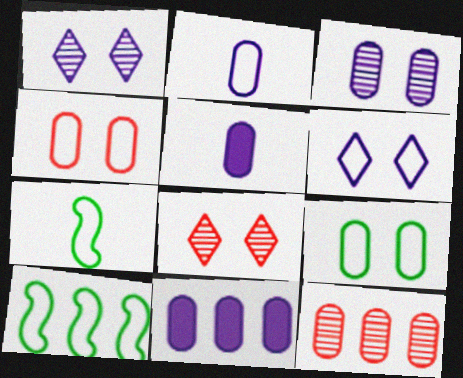[[2, 3, 11], 
[5, 8, 10], 
[5, 9, 12], 
[7, 8, 11]]